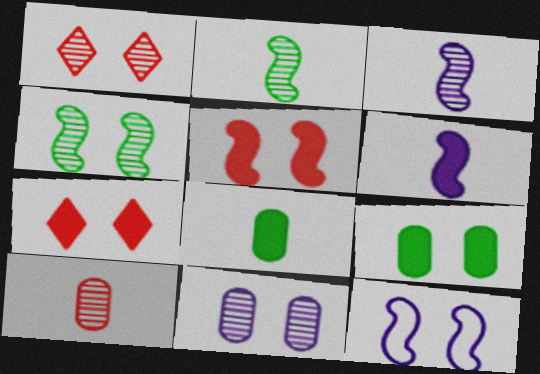[[1, 4, 11], 
[1, 9, 12], 
[4, 5, 12]]